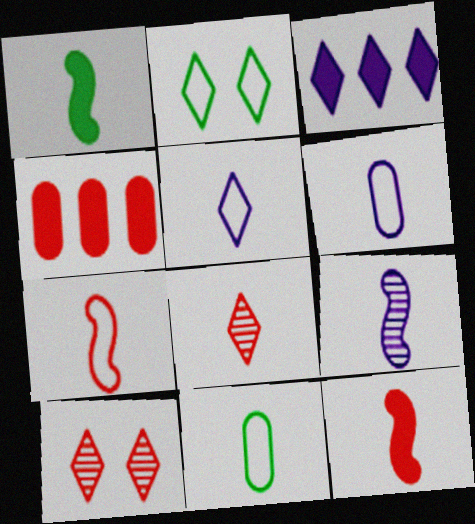[[1, 6, 8], 
[1, 7, 9], 
[2, 3, 8], 
[2, 4, 9], 
[4, 7, 10], 
[5, 7, 11]]